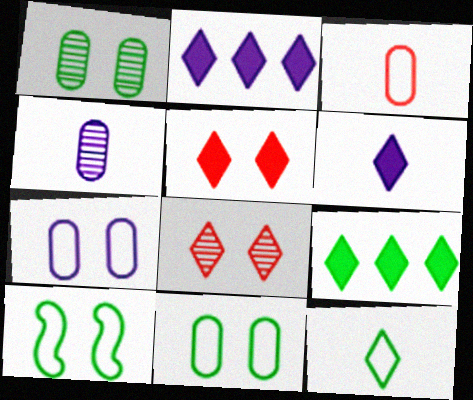[[2, 8, 12], 
[5, 6, 9]]